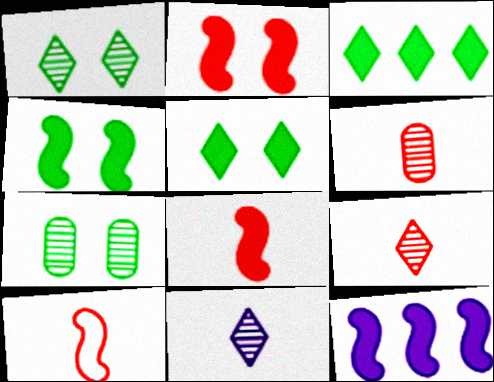[[4, 8, 12]]